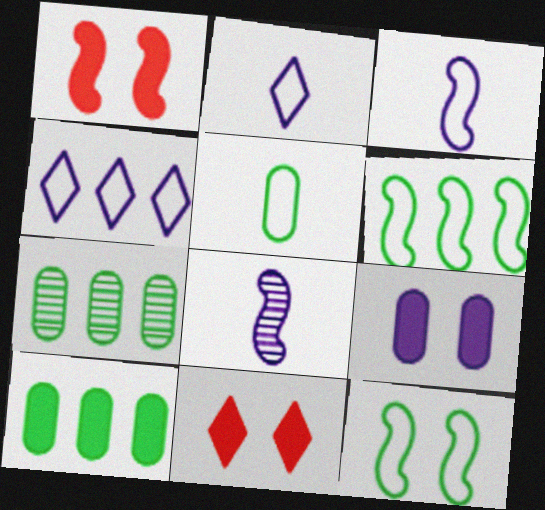[[1, 2, 7], 
[1, 6, 8], 
[3, 7, 11], 
[4, 8, 9]]